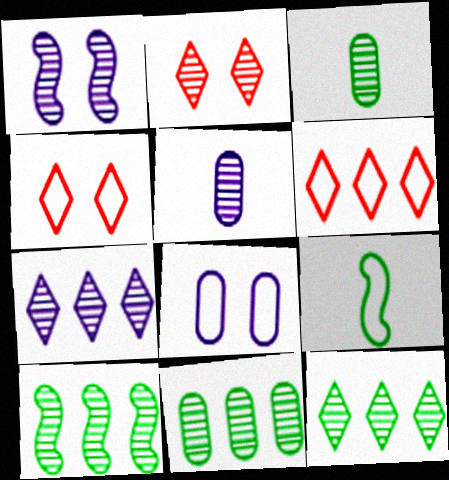[[1, 5, 7], 
[2, 5, 10], 
[6, 8, 9], 
[10, 11, 12]]